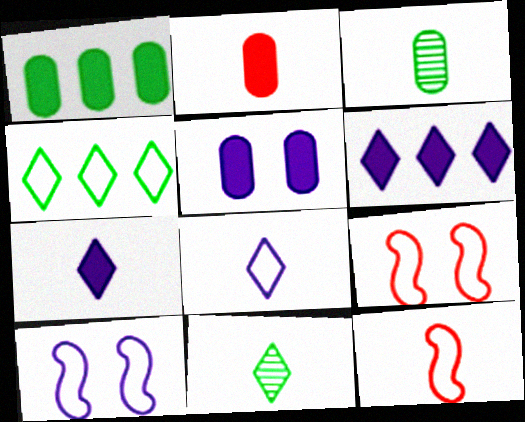[[1, 2, 5], 
[3, 6, 9], 
[3, 7, 12]]